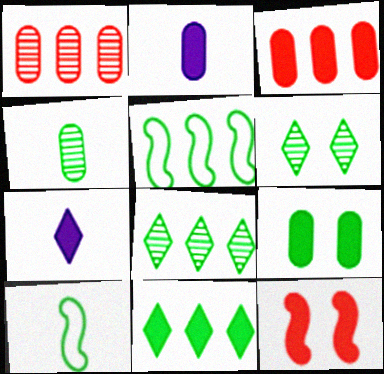[[2, 3, 9], 
[2, 11, 12], 
[8, 9, 10]]